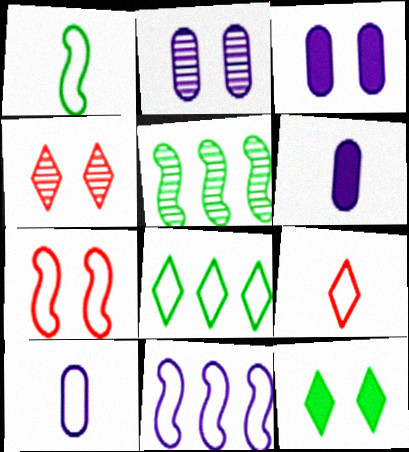[[1, 7, 11], 
[1, 9, 10], 
[2, 7, 12], 
[3, 5, 9], 
[7, 8, 10]]